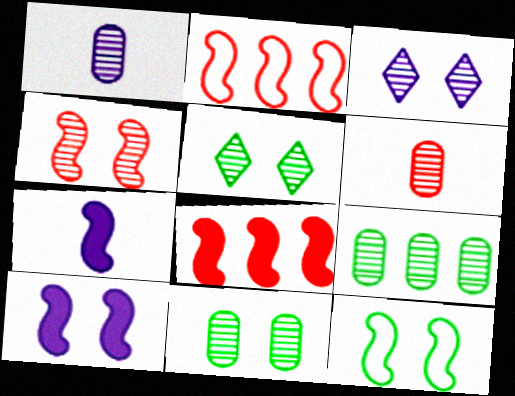[[3, 4, 11], 
[4, 10, 12]]